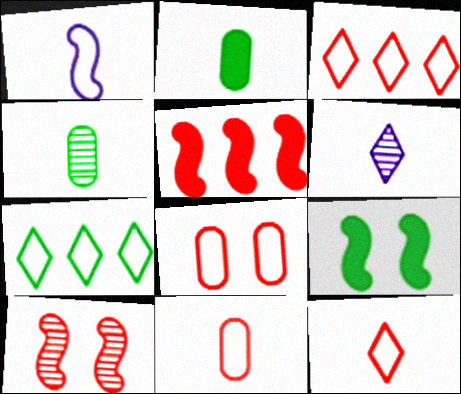[[1, 7, 8], 
[4, 7, 9]]